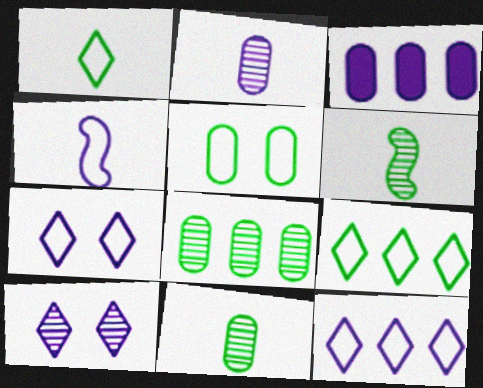[[3, 4, 10]]